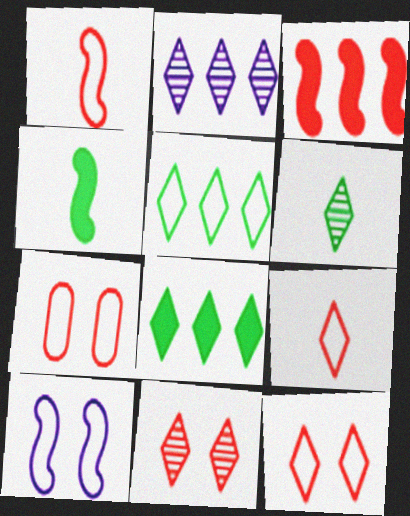[[2, 4, 7], 
[2, 6, 11]]